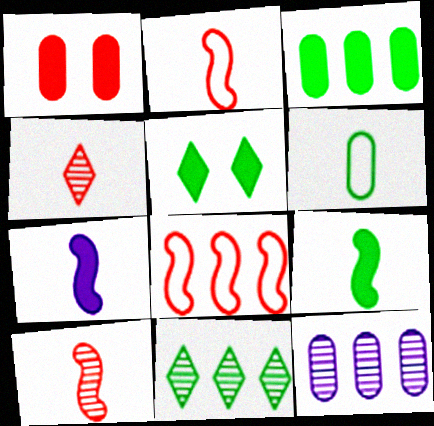[[1, 4, 8], 
[1, 6, 12], 
[2, 5, 12], 
[3, 5, 9], 
[4, 6, 7]]